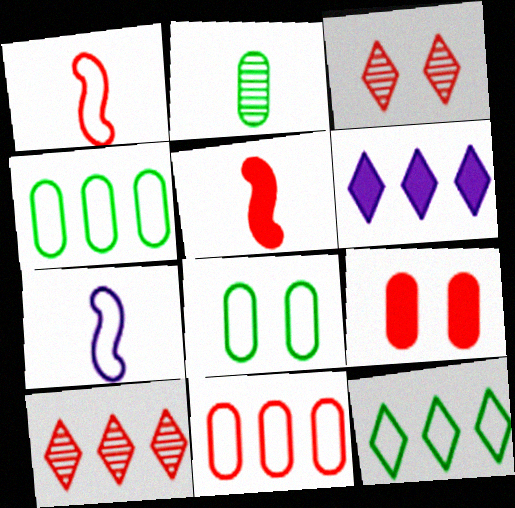[[1, 9, 10], 
[3, 5, 11], 
[6, 10, 12]]